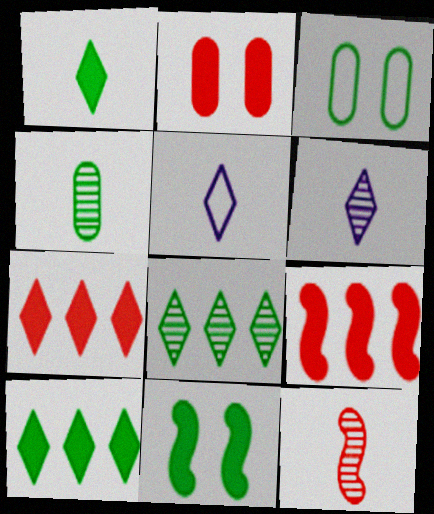[[3, 6, 9], 
[4, 6, 12]]